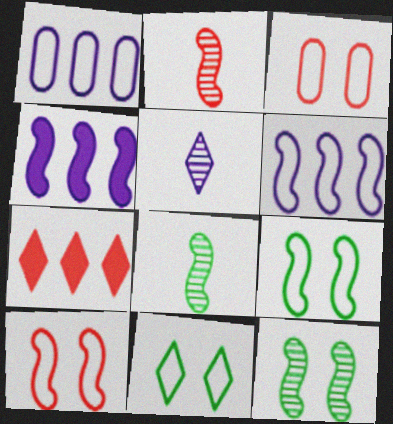[[2, 3, 7], 
[2, 4, 9], 
[4, 8, 10], 
[5, 7, 11]]